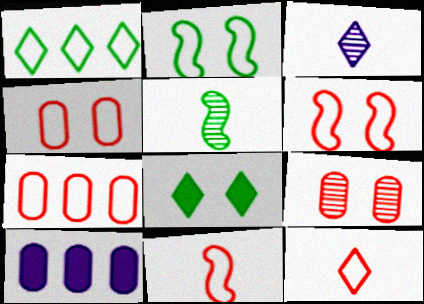[[6, 7, 12]]